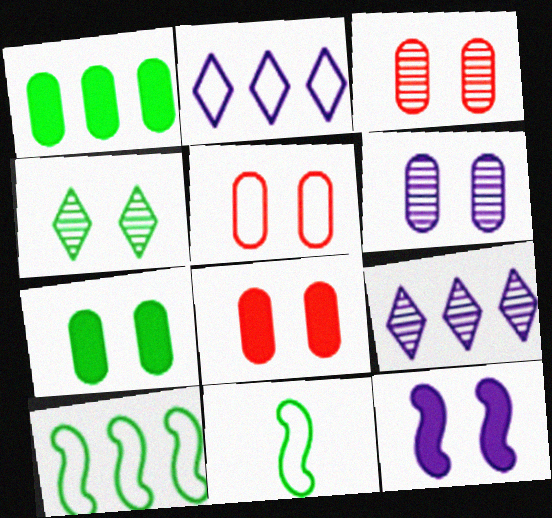[[1, 4, 11], 
[2, 5, 11], 
[3, 5, 8], 
[4, 5, 12], 
[5, 6, 7], 
[8, 9, 11]]